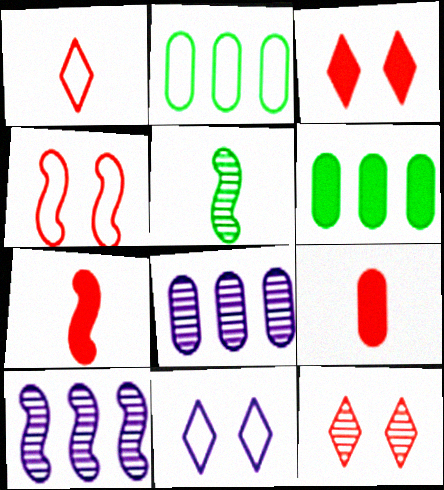[[5, 8, 12]]